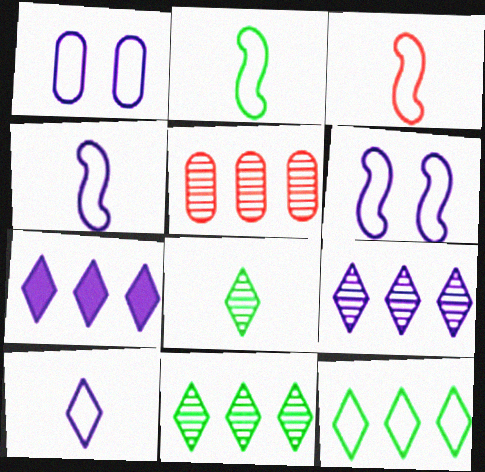[[1, 3, 12], 
[2, 3, 4]]